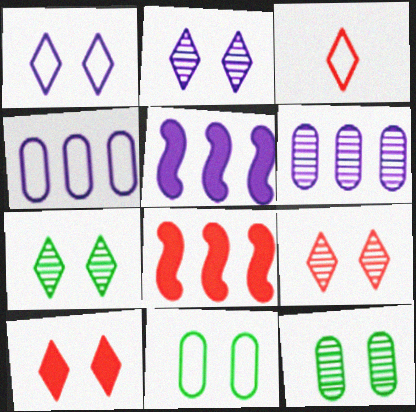[[1, 7, 10], 
[2, 7, 9], 
[3, 5, 12]]